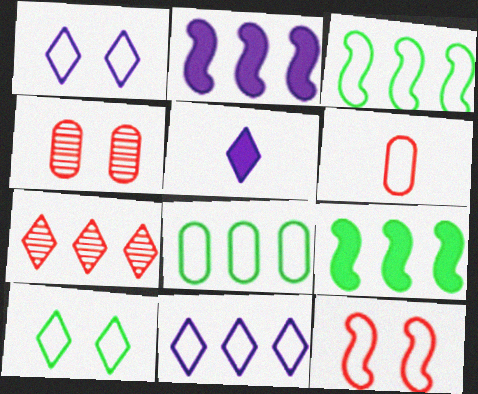[[1, 3, 6], 
[2, 7, 8], 
[3, 4, 5], 
[5, 7, 10]]